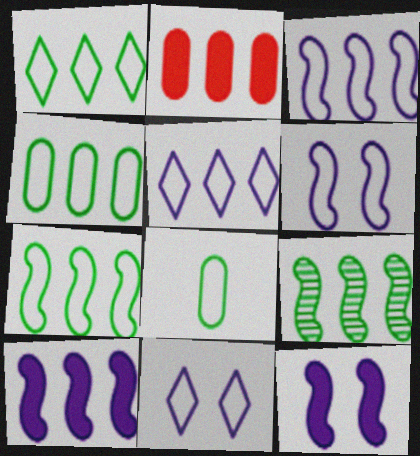[[1, 4, 7], 
[2, 5, 9]]